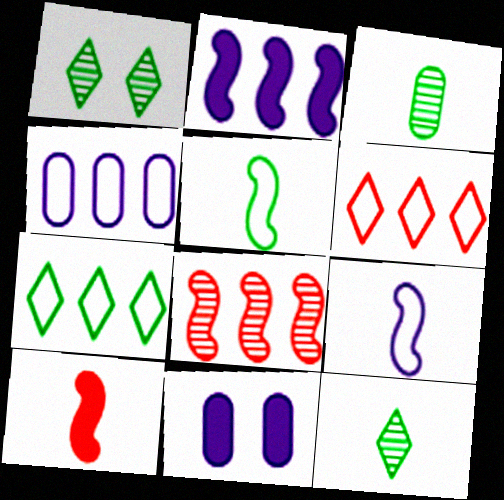[[1, 4, 10]]